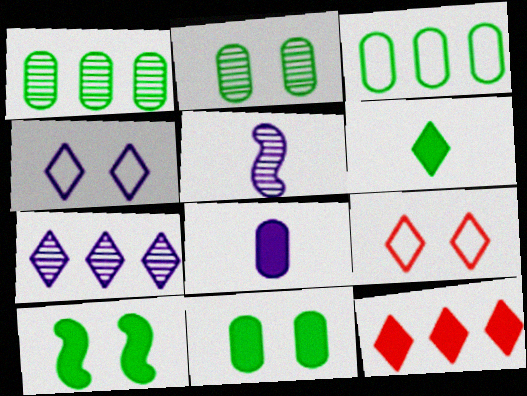[[6, 7, 9], 
[8, 10, 12]]